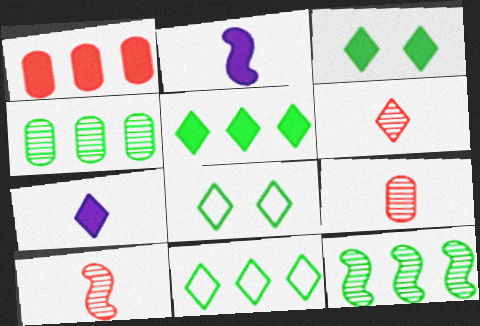[[1, 2, 3], 
[6, 9, 10]]